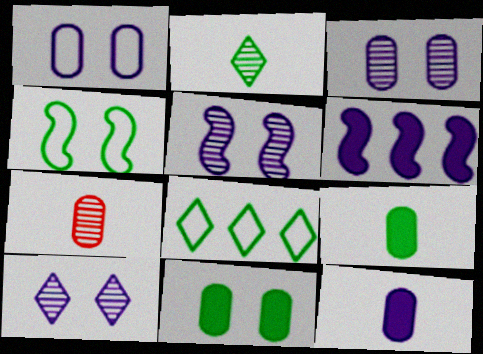[[3, 5, 10]]